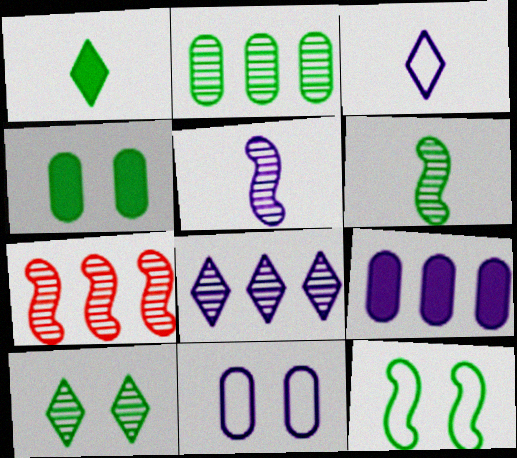[[1, 2, 12], 
[1, 7, 11], 
[2, 6, 10], 
[2, 7, 8], 
[3, 4, 7], 
[4, 10, 12]]